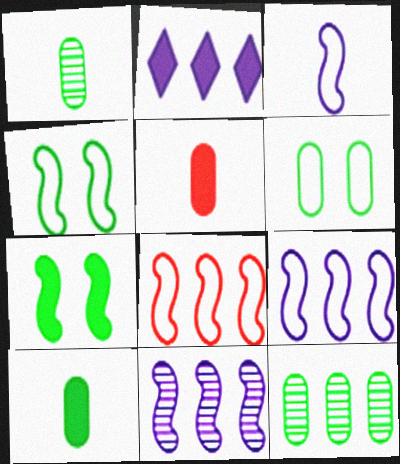[[2, 5, 7], 
[2, 8, 12], 
[3, 4, 8], 
[6, 10, 12]]